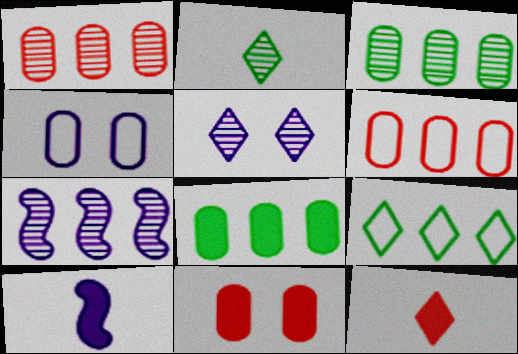[[5, 9, 12]]